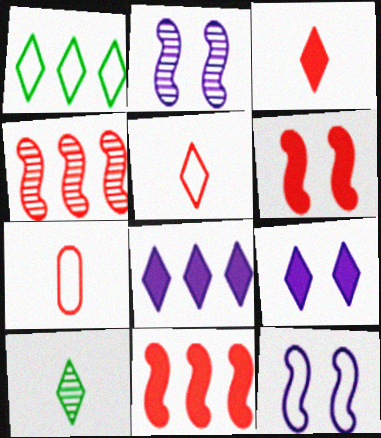[[1, 7, 12]]